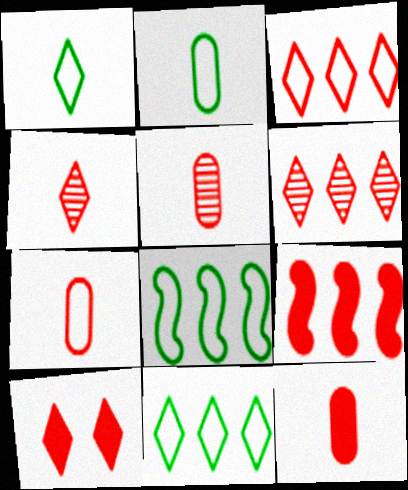[[3, 4, 10], 
[5, 7, 12], 
[9, 10, 12]]